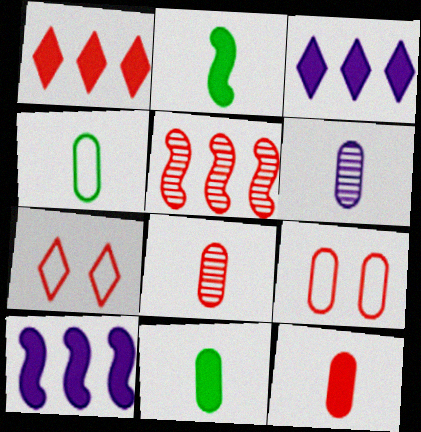[[4, 6, 12], 
[5, 7, 12]]